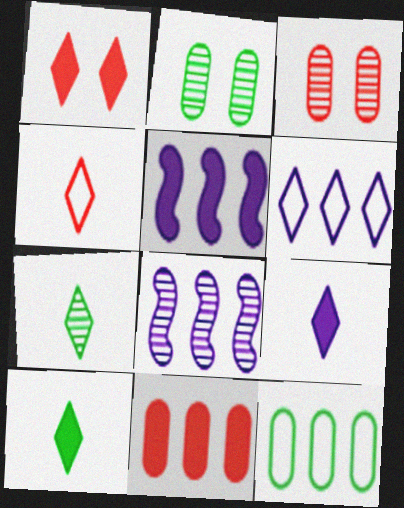[[1, 6, 7], 
[2, 4, 5], 
[3, 7, 8], 
[4, 7, 9]]